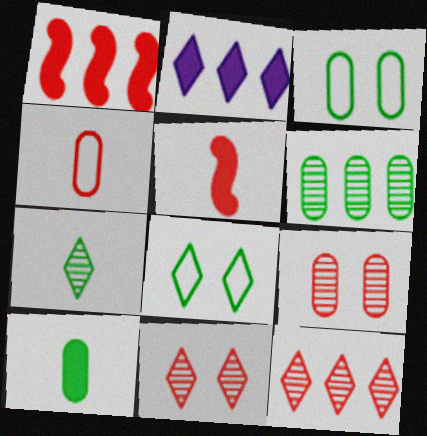[[1, 4, 11], 
[3, 6, 10]]